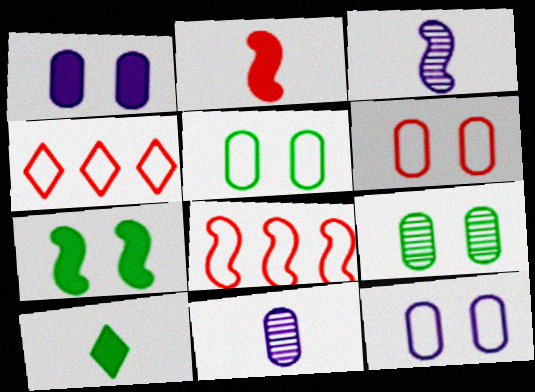[[1, 6, 9], 
[3, 7, 8], 
[4, 7, 11], 
[5, 6, 12]]